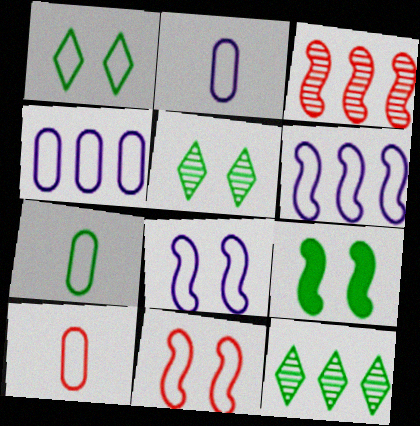[[1, 6, 10], 
[2, 7, 10], 
[7, 9, 12]]